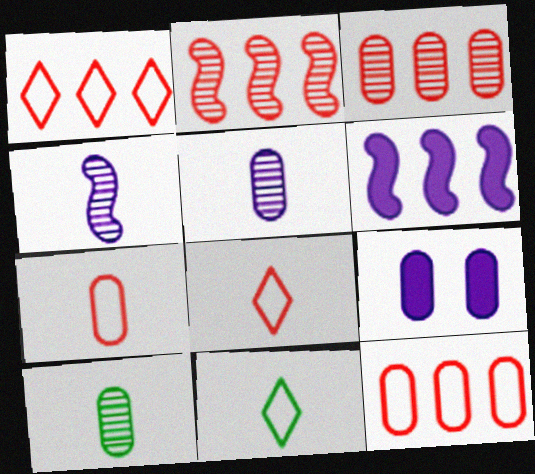[[2, 9, 11], 
[9, 10, 12]]